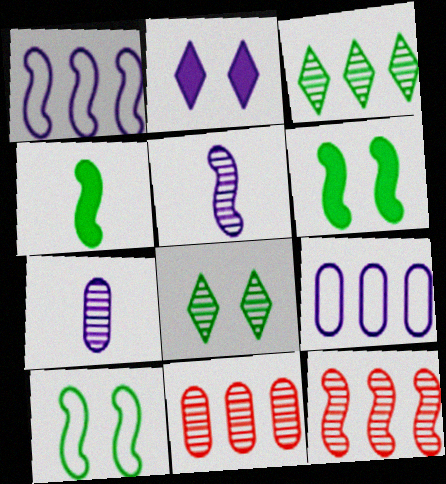[[1, 2, 7], 
[2, 5, 9], 
[5, 8, 11], 
[7, 8, 12]]